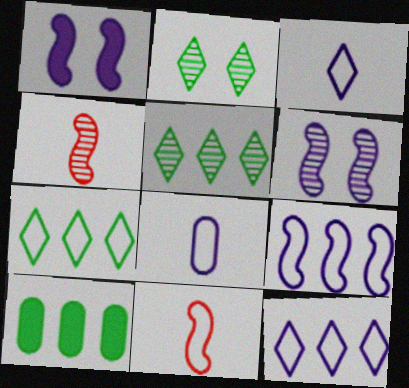[]